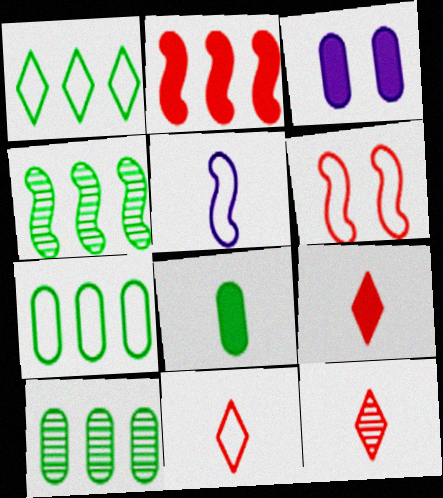[[3, 4, 11], 
[5, 8, 12], 
[9, 11, 12]]